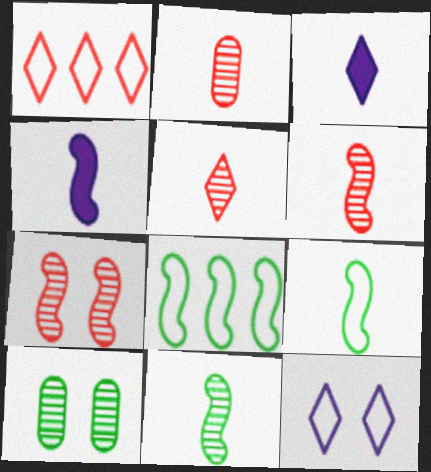[[1, 4, 10], 
[2, 3, 9], 
[2, 5, 6], 
[4, 6, 9], 
[4, 7, 8]]